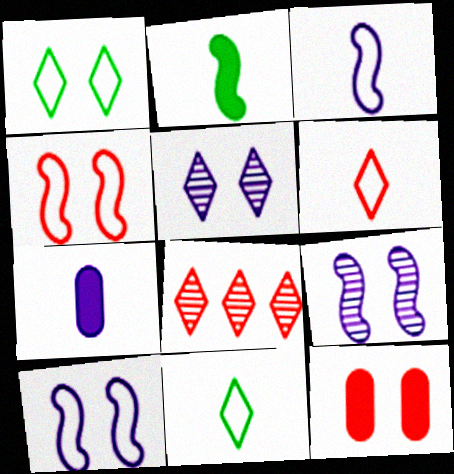[[1, 9, 12]]